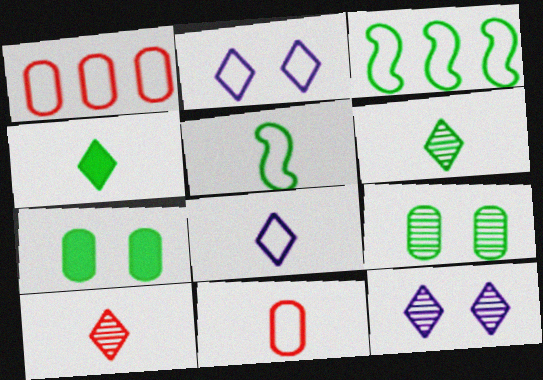[[1, 2, 5], 
[2, 3, 11], 
[3, 4, 9], 
[3, 6, 7], 
[4, 8, 10], 
[5, 8, 11]]